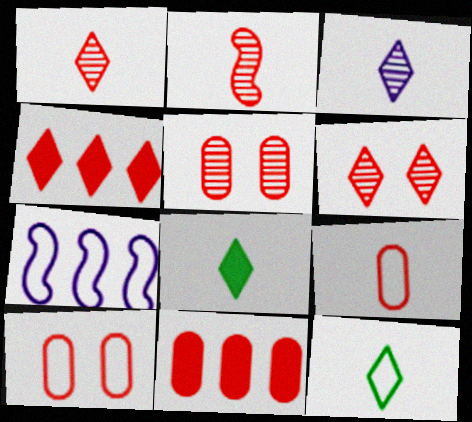[[2, 4, 10], 
[5, 7, 8], 
[5, 9, 11], 
[7, 10, 12]]